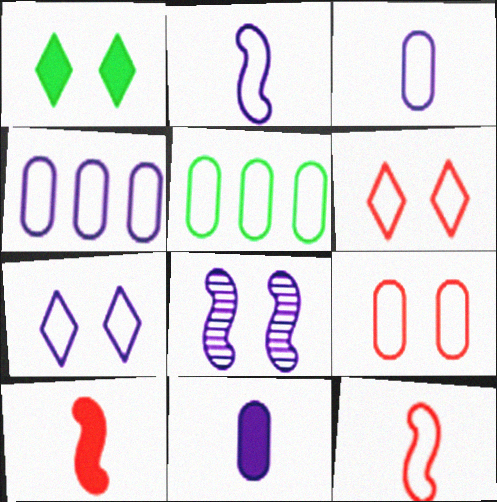[[1, 8, 9], 
[2, 4, 7], 
[2, 5, 6], 
[3, 5, 9], 
[5, 7, 12]]